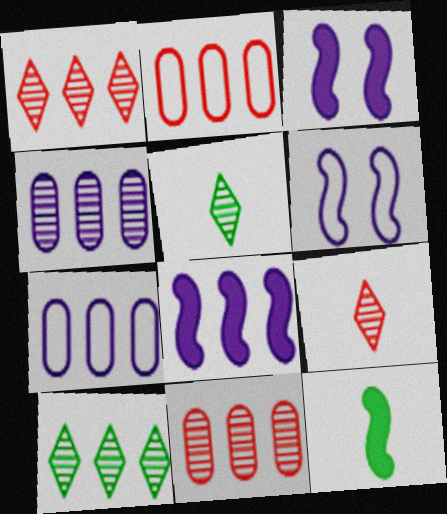[[2, 3, 5], 
[2, 8, 10]]